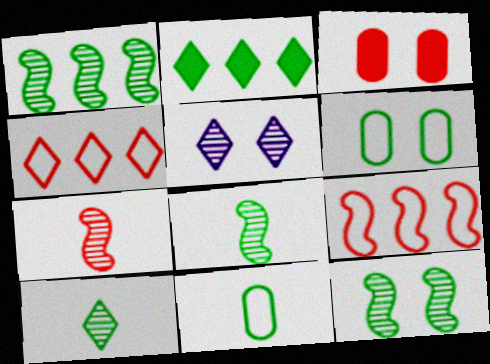[[1, 8, 12], 
[2, 6, 8], 
[2, 11, 12], 
[3, 4, 7]]